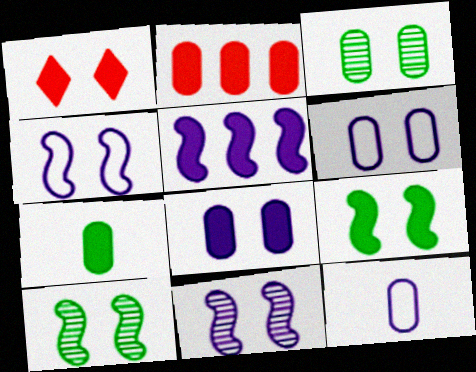[[1, 3, 4], 
[1, 5, 7], 
[1, 6, 10], 
[1, 8, 9], 
[2, 3, 12], 
[2, 7, 8]]